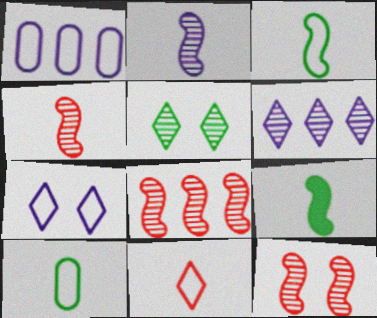[[4, 8, 12]]